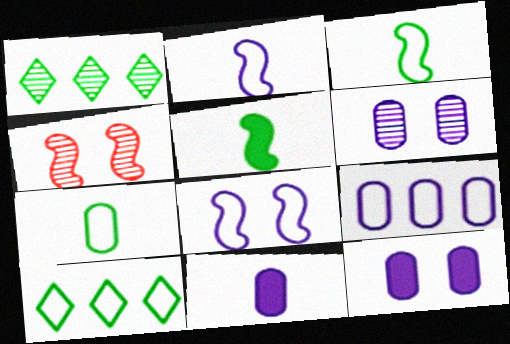[[4, 10, 11], 
[6, 9, 11]]